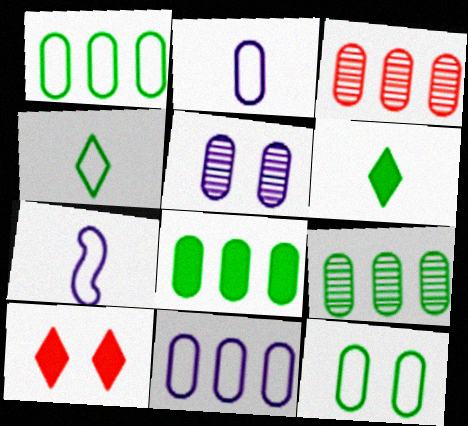[[1, 8, 9], 
[3, 8, 11], 
[7, 9, 10]]